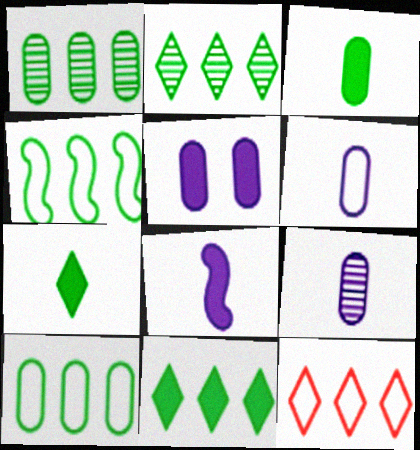[[1, 4, 11]]